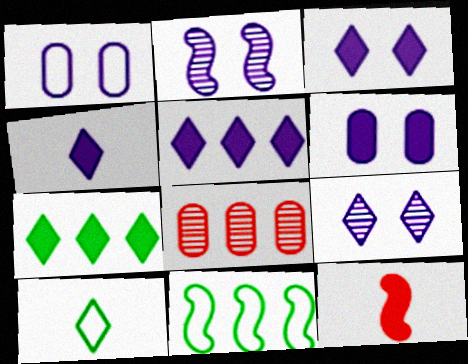[[1, 2, 3], 
[2, 11, 12], 
[3, 4, 5], 
[5, 8, 11], 
[6, 7, 12]]